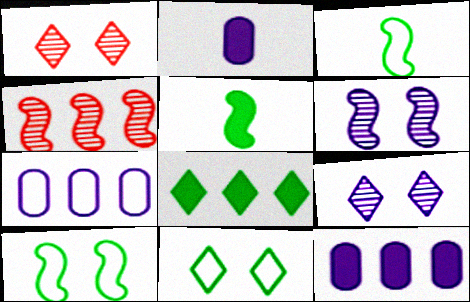[[1, 3, 12], 
[1, 5, 7], 
[2, 4, 11], 
[4, 7, 8]]